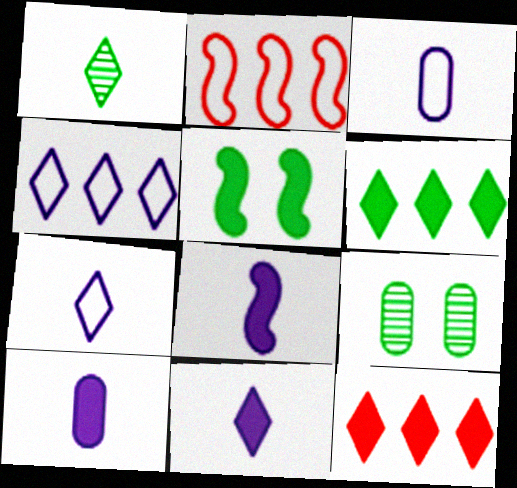[[2, 9, 11], 
[5, 10, 12], 
[8, 10, 11]]